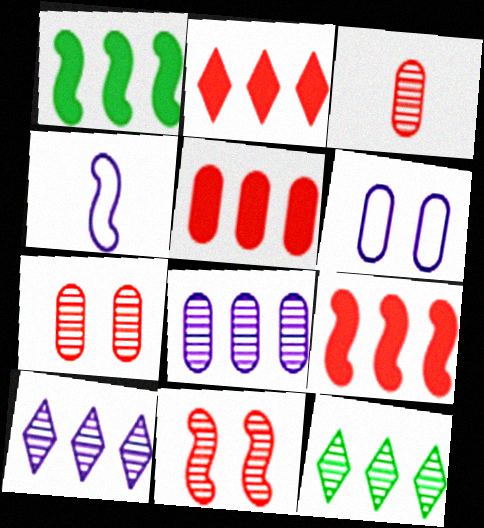[[1, 4, 11], 
[2, 5, 9]]